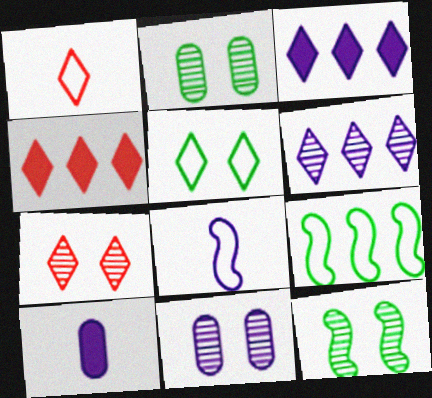[[1, 4, 7], 
[2, 4, 8], 
[3, 8, 11], 
[7, 9, 10], 
[7, 11, 12]]